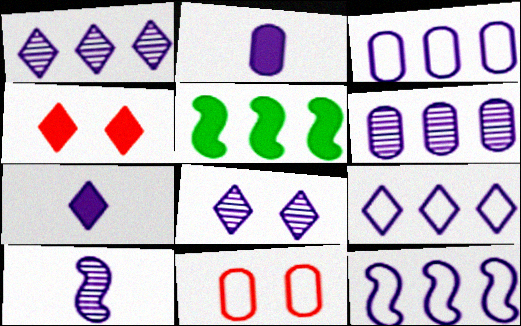[[2, 4, 5], 
[2, 8, 12], 
[3, 9, 12], 
[6, 8, 10], 
[7, 8, 9]]